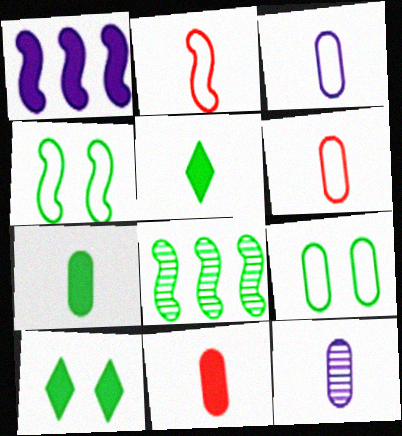[[1, 10, 11], 
[2, 5, 12], 
[5, 8, 9], 
[6, 7, 12]]